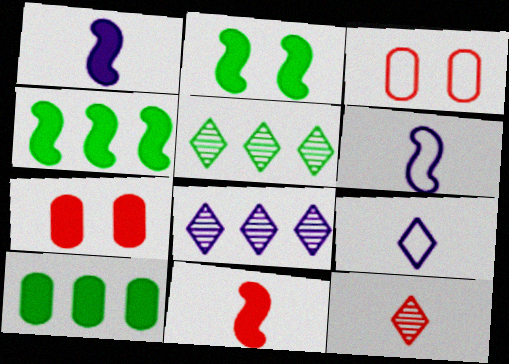[[1, 3, 5], 
[5, 6, 7]]